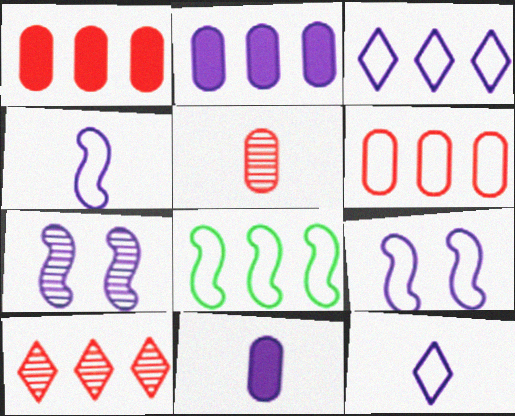[[2, 7, 12], 
[2, 8, 10], 
[3, 6, 8], 
[3, 7, 11]]